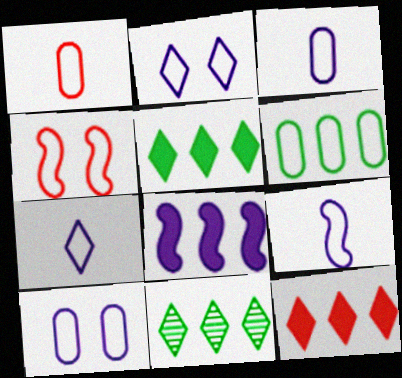[[1, 6, 10], 
[3, 7, 9], 
[4, 6, 7]]